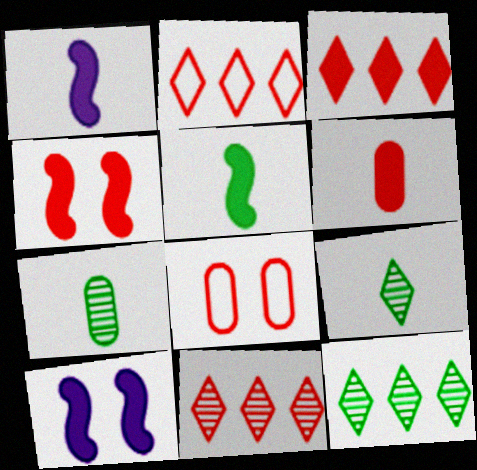[[1, 8, 12], 
[2, 3, 11], 
[2, 7, 10], 
[3, 4, 6]]